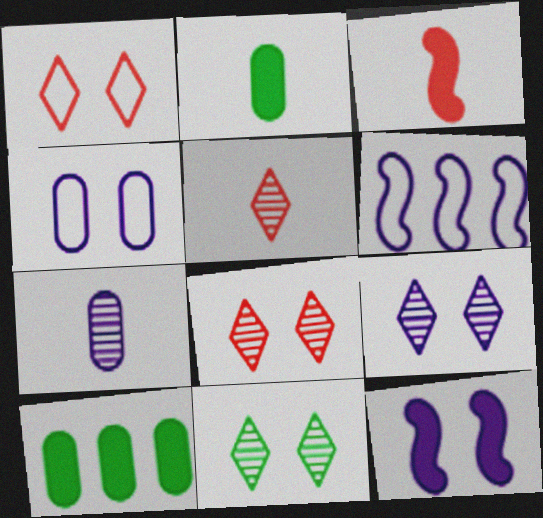[[2, 6, 8], 
[4, 9, 12], 
[8, 9, 11]]